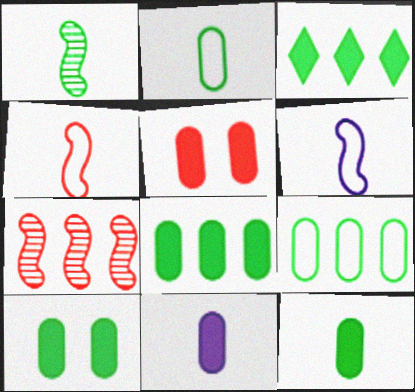[[5, 8, 11], 
[8, 10, 12]]